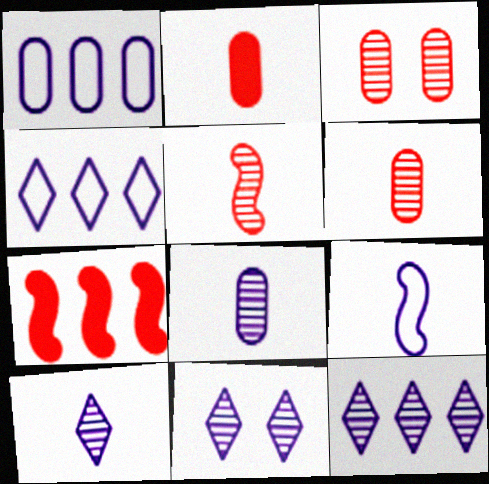[[10, 11, 12]]